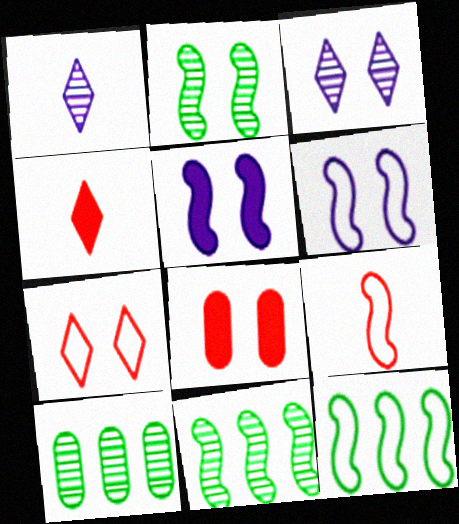[[1, 8, 12], 
[4, 6, 10], 
[5, 9, 11], 
[6, 9, 12]]